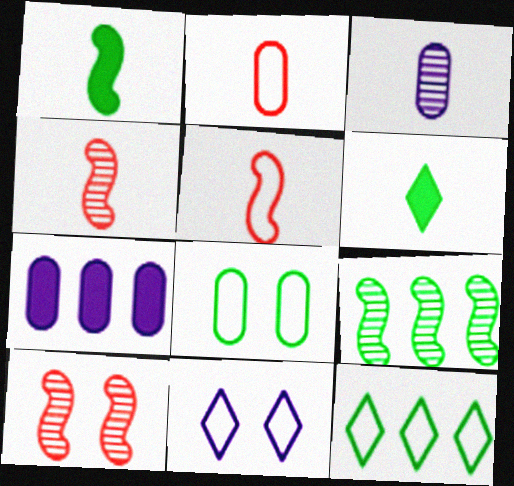[[3, 5, 6], 
[6, 8, 9]]